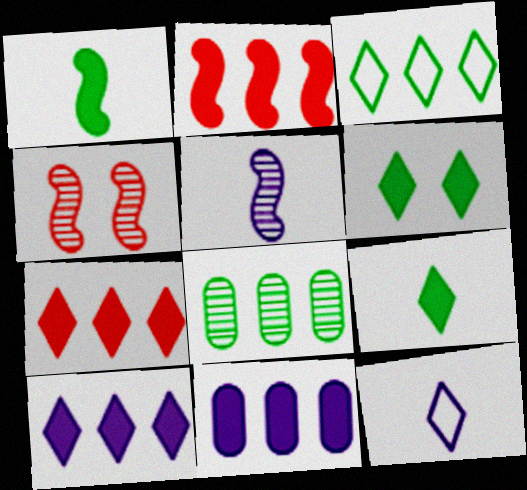[]